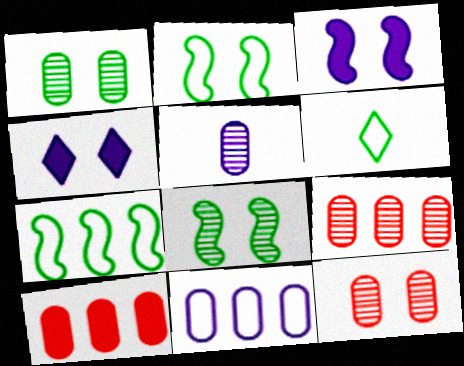[[1, 5, 9], 
[2, 4, 12], 
[3, 6, 9]]